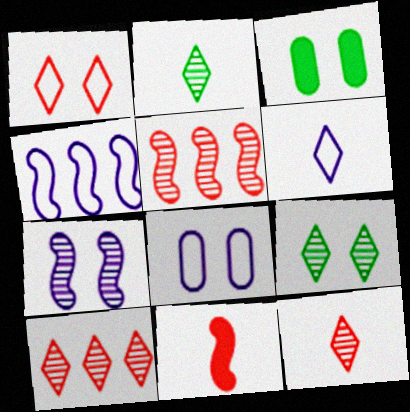[[1, 3, 7], 
[3, 4, 12], 
[3, 5, 6], 
[4, 6, 8]]